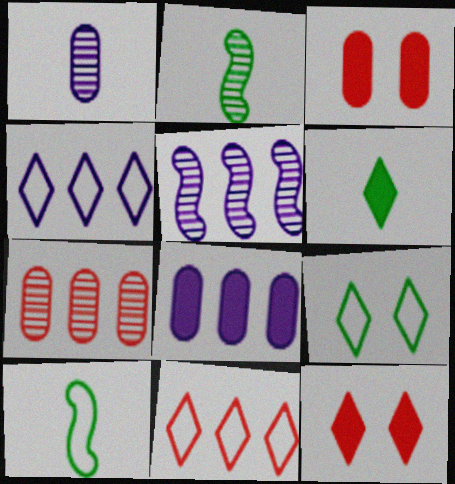[[2, 3, 4], 
[4, 5, 8]]